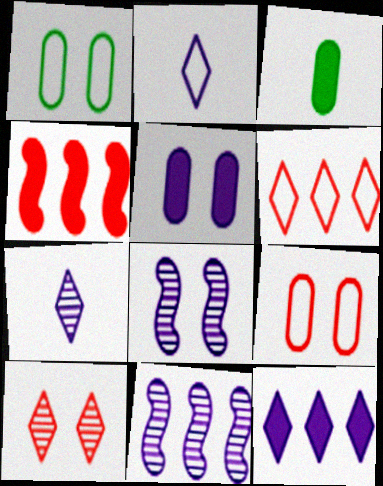[[1, 4, 7], 
[2, 5, 11], 
[3, 6, 8]]